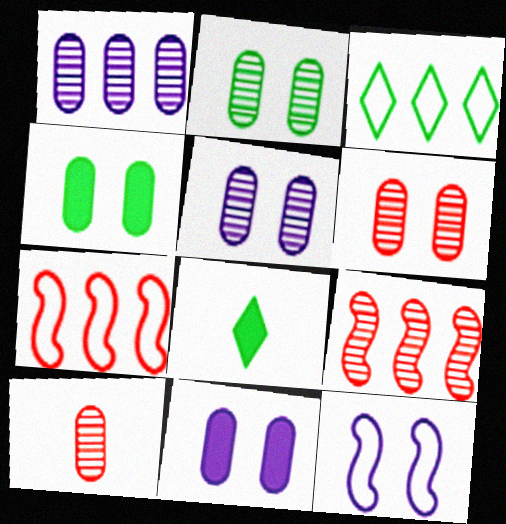[[1, 2, 10], 
[2, 5, 6], 
[5, 7, 8]]